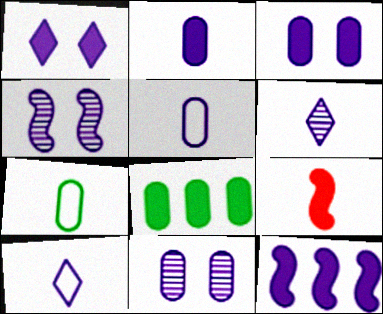[[1, 2, 12], 
[1, 8, 9], 
[6, 7, 9], 
[10, 11, 12]]